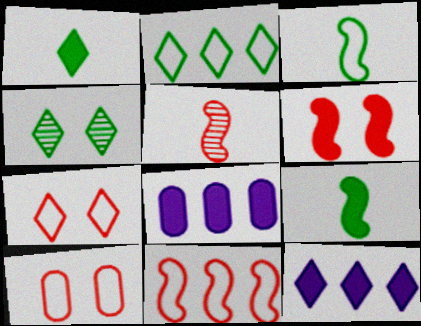[[1, 2, 4], 
[1, 6, 8], 
[5, 6, 11]]